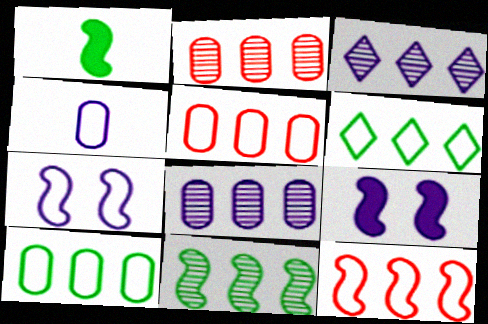[[2, 3, 11], 
[3, 4, 9]]